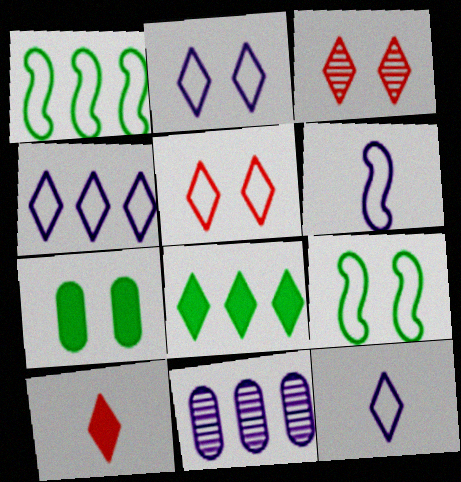[[2, 4, 12], 
[3, 8, 12], 
[9, 10, 11]]